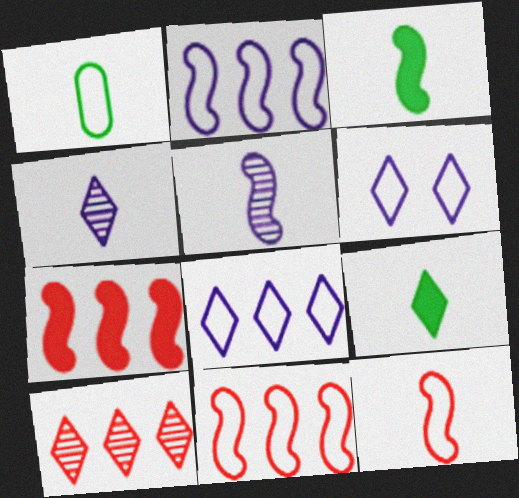[[1, 6, 11], 
[3, 5, 12], 
[6, 9, 10]]